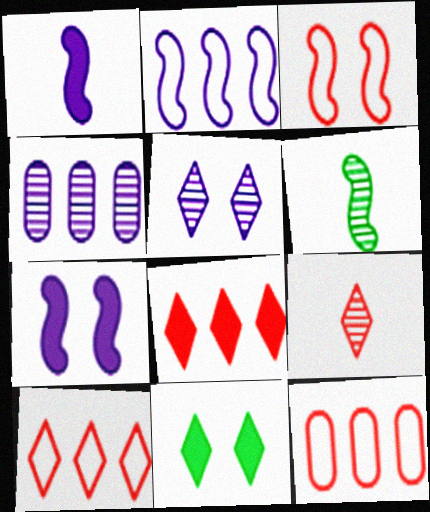[]